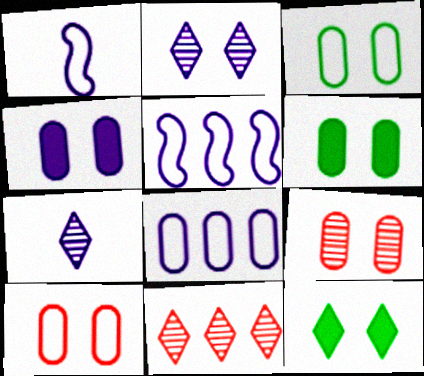[[1, 6, 11], 
[3, 4, 9], 
[4, 5, 7]]